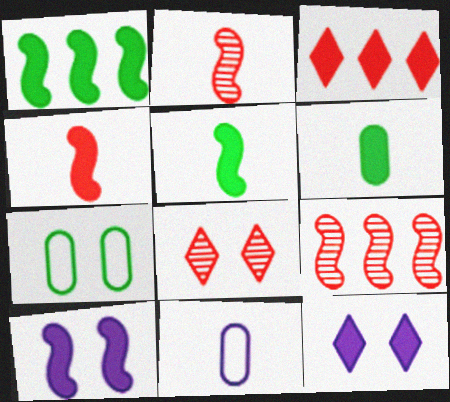[[1, 4, 10], 
[1, 8, 11], 
[3, 6, 10], 
[7, 8, 10]]